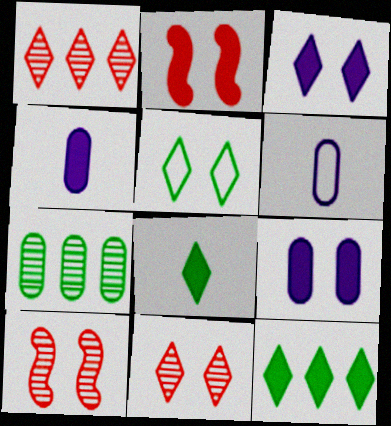[[2, 4, 12], 
[3, 5, 11], 
[5, 9, 10], 
[6, 10, 12]]